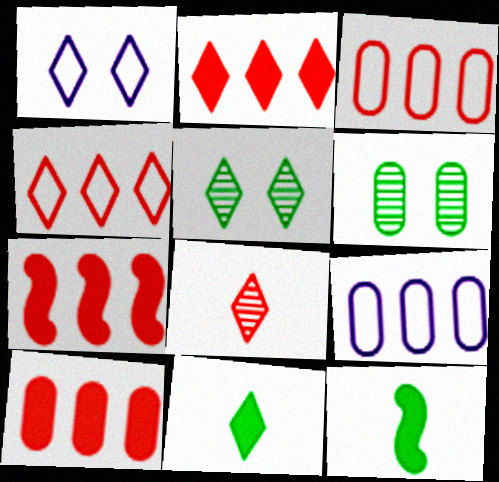[[2, 7, 10]]